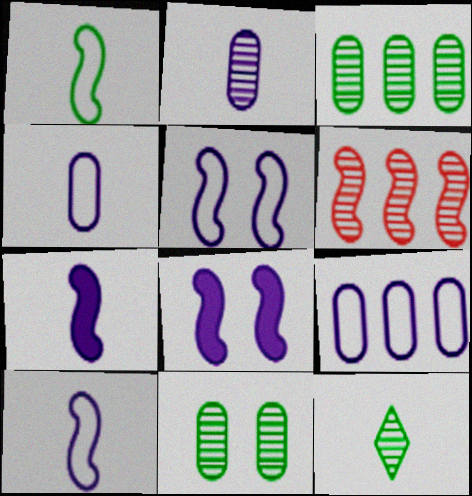[[1, 6, 8]]